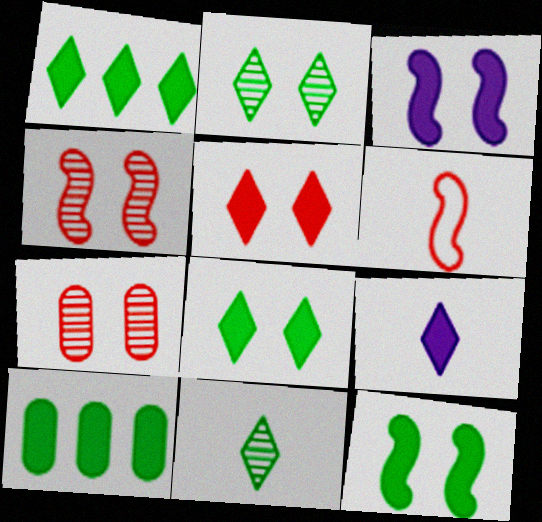[[1, 5, 9]]